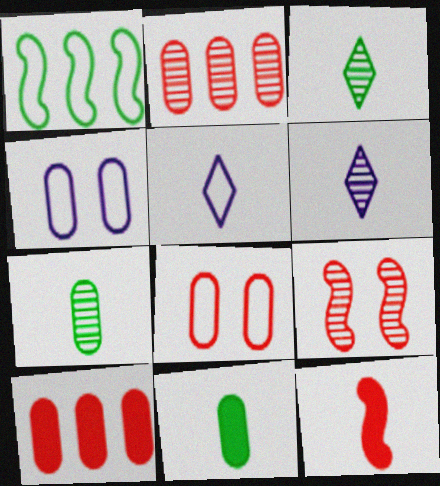[[1, 5, 8], 
[2, 4, 11], 
[4, 7, 10], 
[5, 7, 12]]